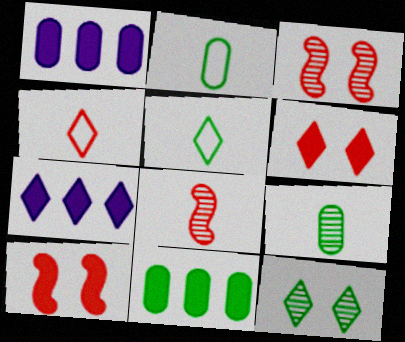[[1, 3, 5], 
[2, 3, 7], 
[4, 7, 12]]